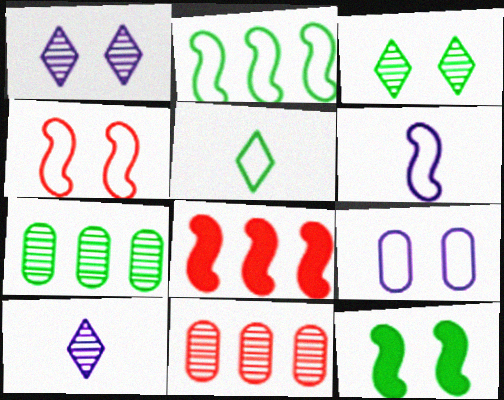[[2, 4, 6], 
[5, 7, 12]]